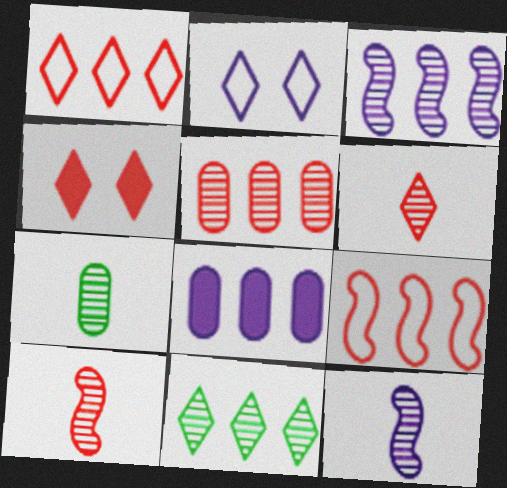[[1, 4, 6], 
[2, 8, 12], 
[3, 5, 11], 
[6, 7, 12], 
[8, 9, 11]]